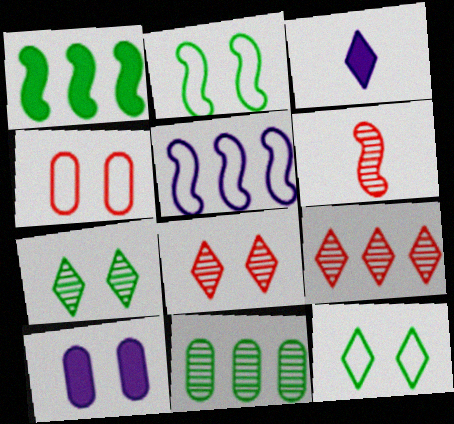[[2, 8, 10], 
[3, 9, 12]]